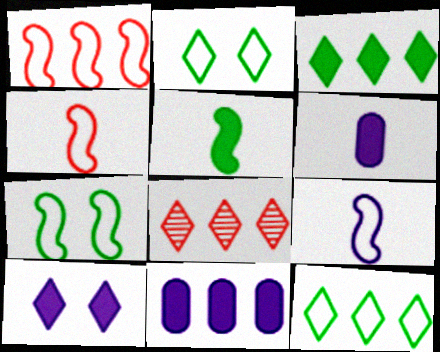[[1, 7, 9], 
[6, 7, 8]]